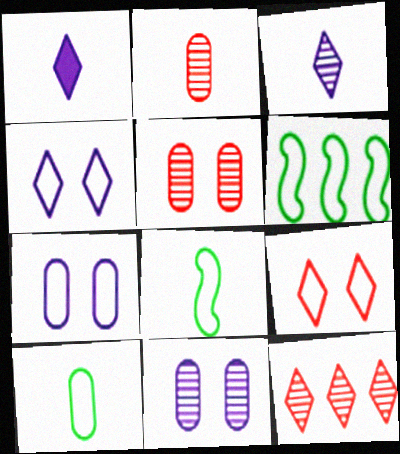[[1, 2, 8], 
[1, 5, 6]]